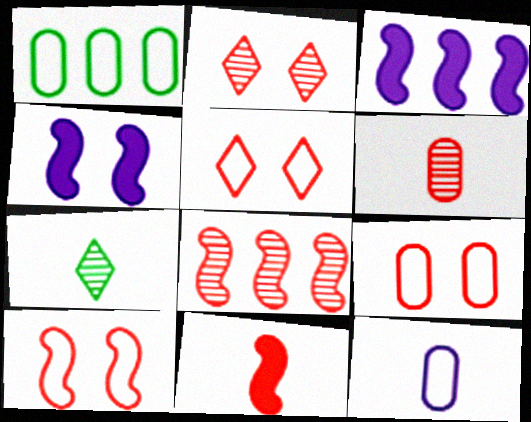[[1, 9, 12], 
[2, 6, 8], 
[3, 7, 9], 
[5, 9, 10], 
[7, 11, 12], 
[8, 10, 11]]